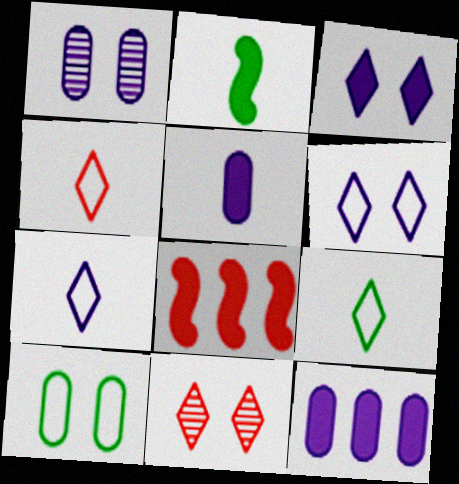[[1, 8, 9], 
[4, 7, 9]]